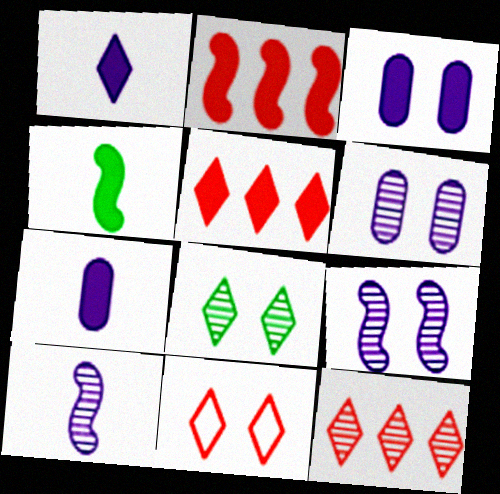[[3, 4, 5]]